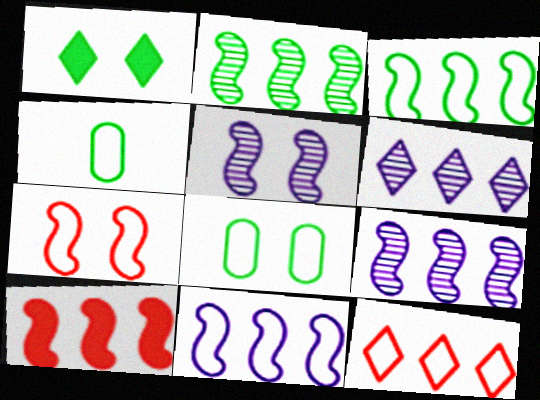[[1, 2, 4], 
[2, 10, 11], 
[3, 9, 10]]